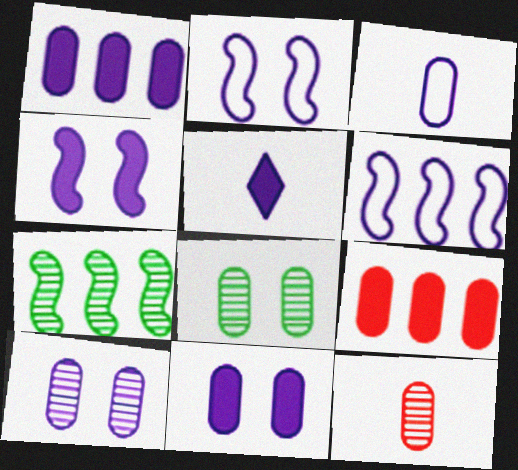[[1, 3, 10], 
[1, 4, 5], 
[3, 8, 9], 
[5, 6, 10]]